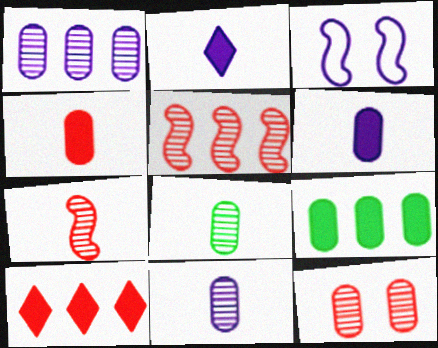[[1, 2, 3], 
[1, 8, 12], 
[3, 8, 10]]